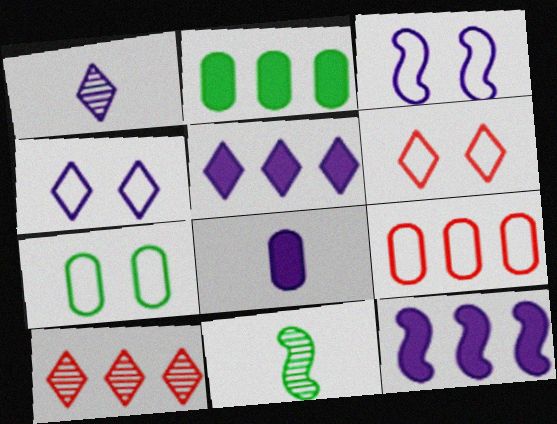[[1, 4, 5], 
[3, 6, 7]]